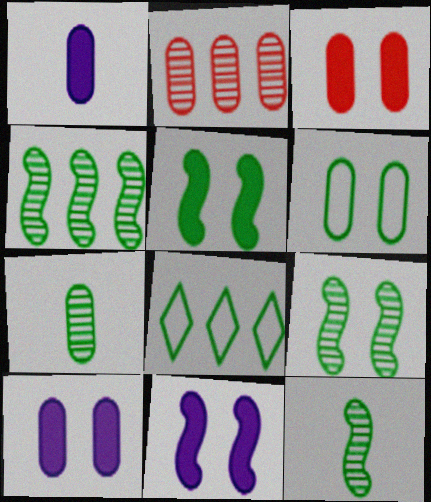[[1, 2, 6], 
[4, 9, 12], 
[5, 7, 8]]